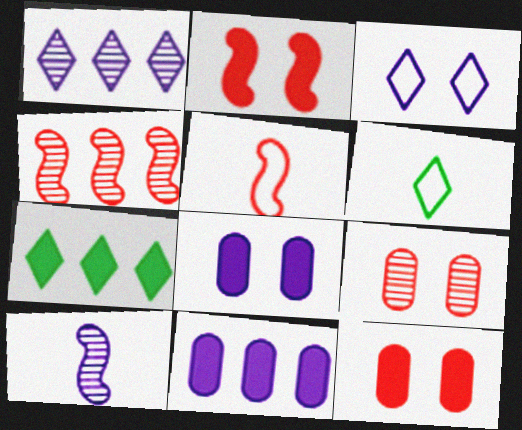[[2, 4, 5], 
[3, 10, 11], 
[4, 6, 8]]